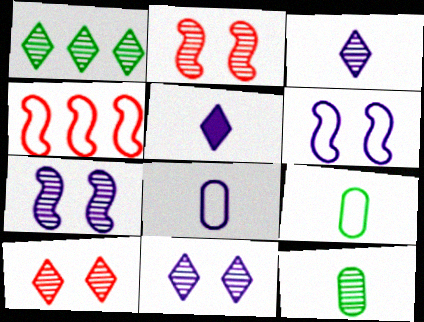[[1, 3, 10]]